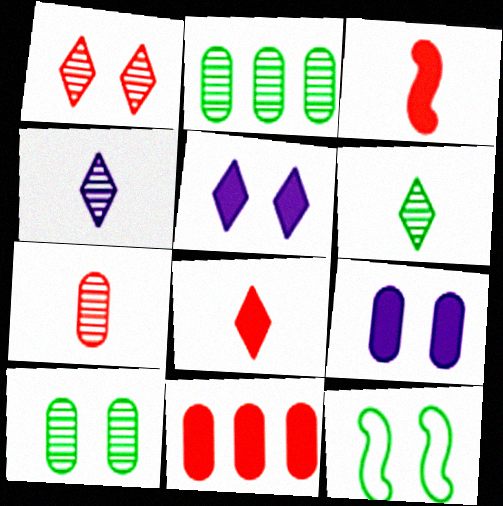[[1, 9, 12], 
[4, 11, 12]]